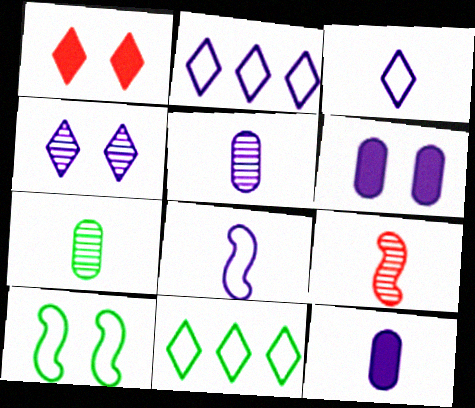[[6, 9, 11]]